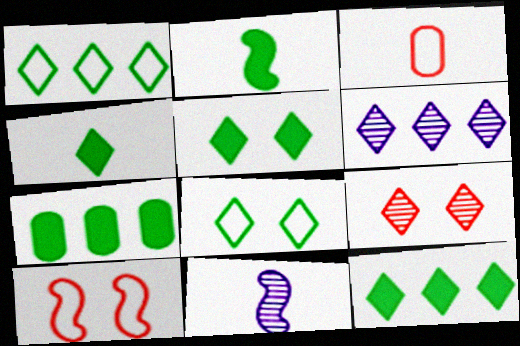[[2, 5, 7], 
[3, 4, 11], 
[4, 5, 12]]